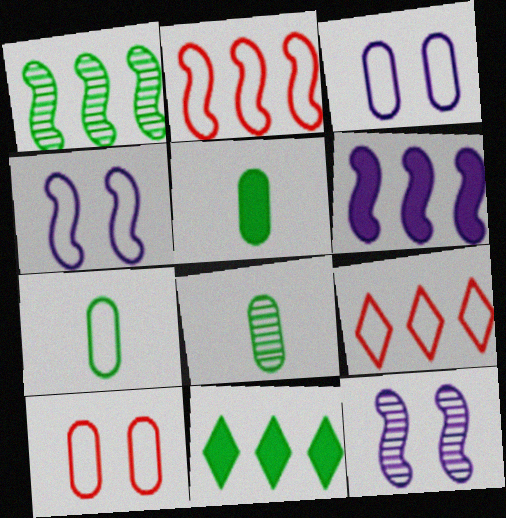[[1, 2, 6], 
[4, 7, 9], 
[5, 7, 8], 
[5, 9, 12]]